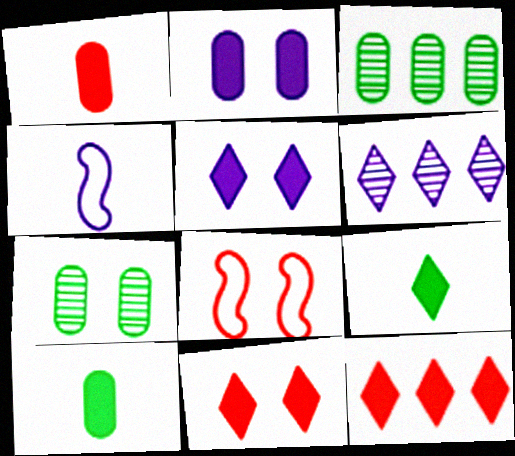[[2, 4, 6], 
[3, 4, 11], 
[4, 7, 12], 
[5, 7, 8], 
[5, 9, 12], 
[6, 8, 10]]